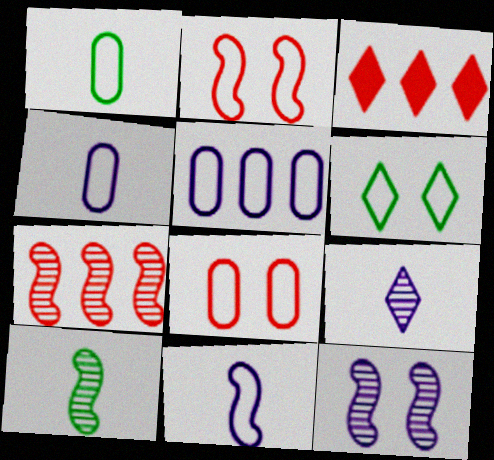[[1, 3, 12], 
[1, 5, 8], 
[3, 6, 9], 
[7, 10, 12]]